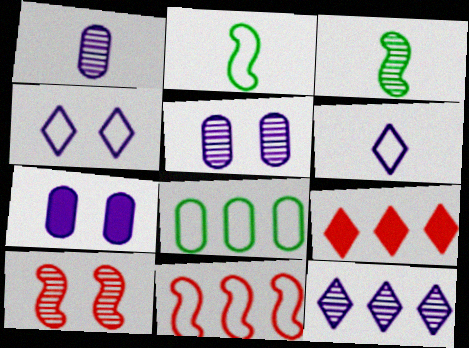[[2, 5, 9]]